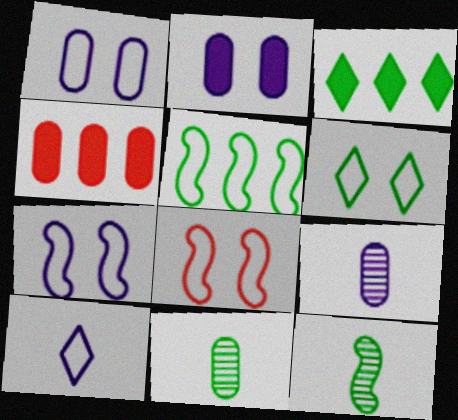[[1, 4, 11], 
[1, 6, 8], 
[3, 8, 9]]